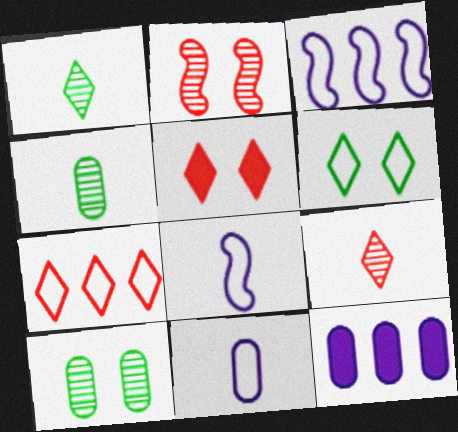[[3, 4, 5], 
[5, 7, 9]]